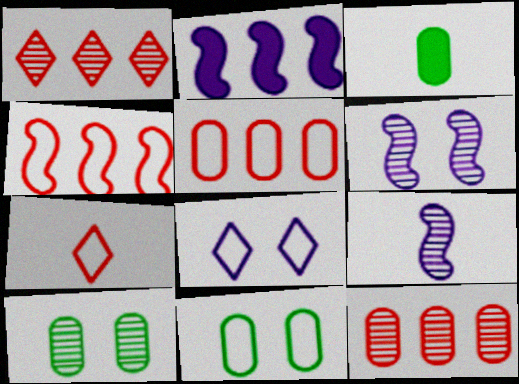[[1, 9, 10], 
[2, 7, 10], 
[3, 7, 9]]